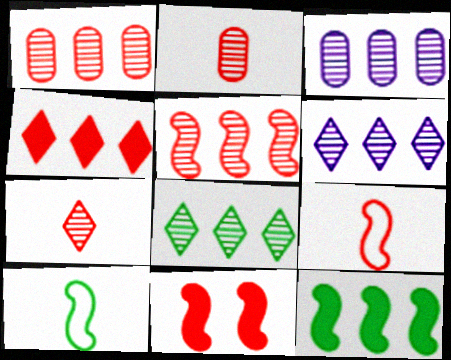[[3, 5, 8], 
[5, 9, 11]]